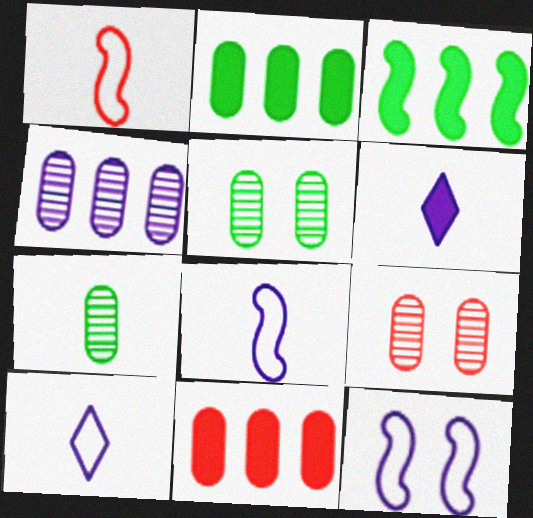[[1, 6, 7], 
[3, 9, 10], 
[4, 6, 12], 
[4, 7, 9]]